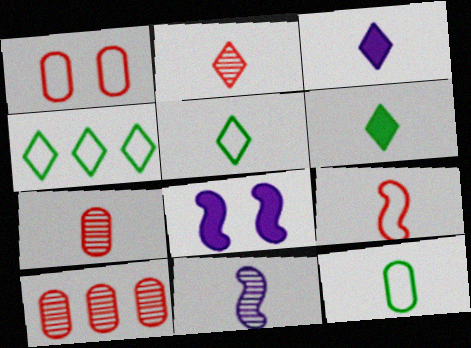[[2, 3, 5], 
[4, 7, 8], 
[5, 8, 10]]